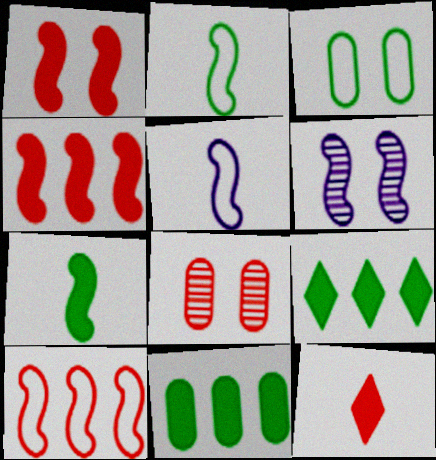[[2, 4, 6], 
[5, 8, 9], 
[6, 7, 10], 
[8, 10, 12]]